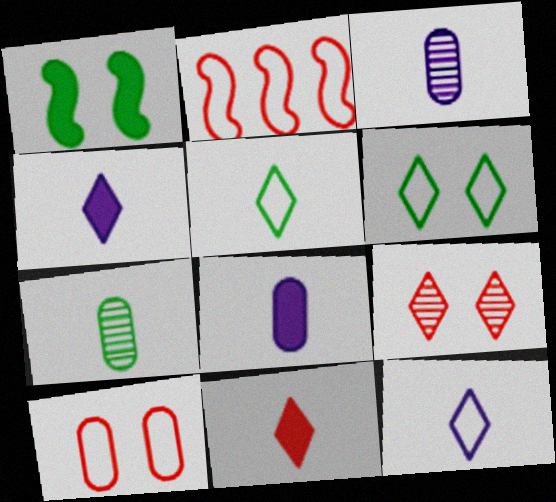[]